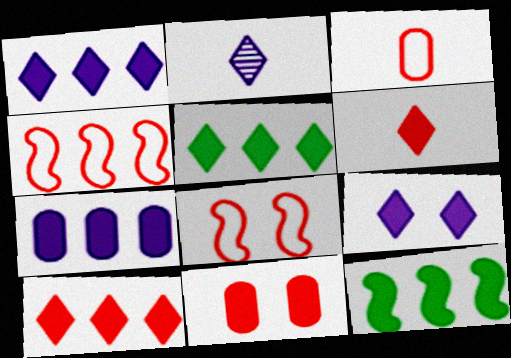[[1, 5, 10], 
[5, 6, 9], 
[7, 10, 12]]